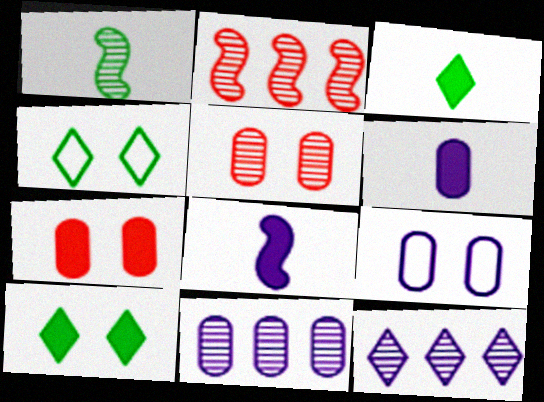[[1, 5, 12], 
[2, 3, 9], 
[2, 4, 6], 
[6, 9, 11], 
[8, 9, 12]]